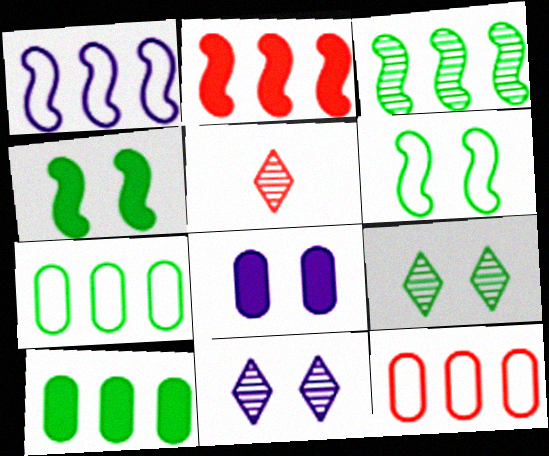[[1, 2, 3]]